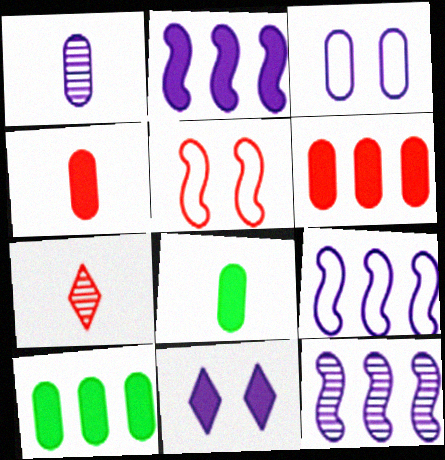[[1, 9, 11], 
[2, 9, 12], 
[5, 6, 7]]